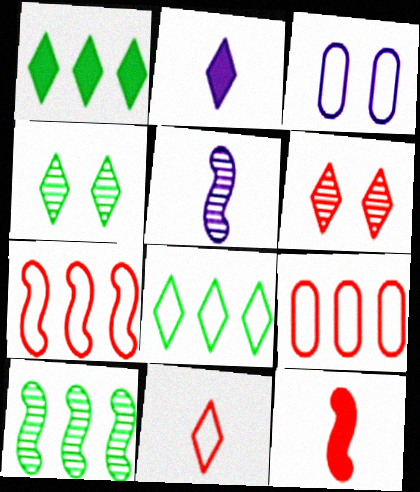[[2, 6, 8], 
[6, 9, 12]]